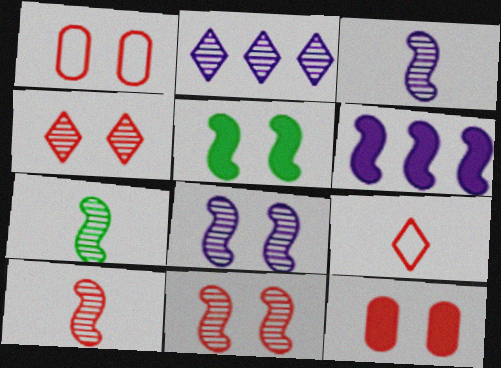[[3, 7, 10]]